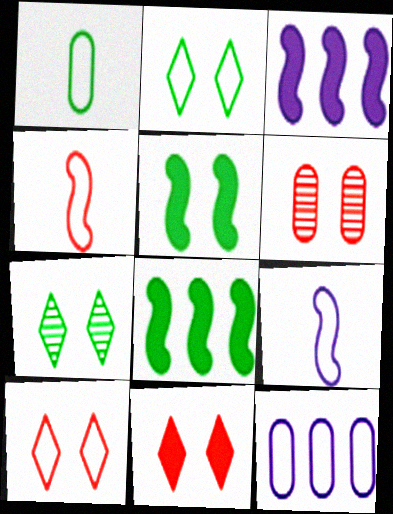[[1, 7, 8], 
[2, 4, 12]]